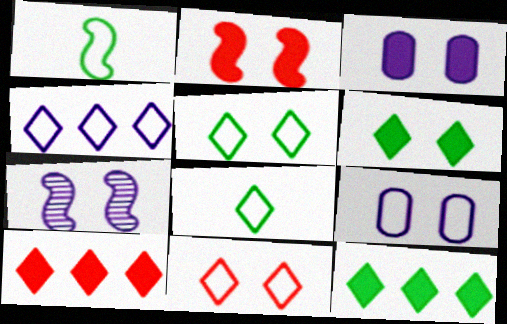[[2, 3, 6], 
[4, 8, 11]]